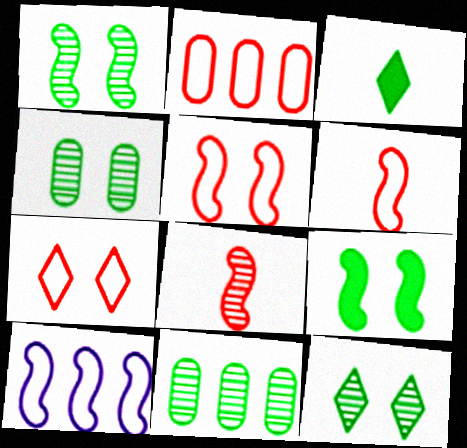[[1, 4, 12], 
[2, 6, 7], 
[8, 9, 10]]